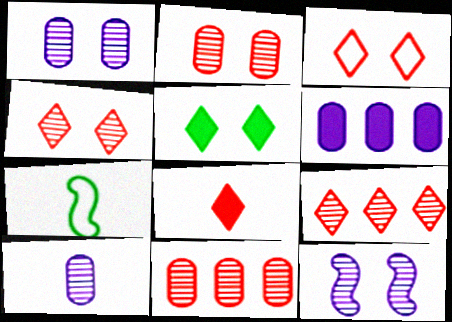[[3, 8, 9], 
[4, 6, 7], 
[7, 8, 10]]